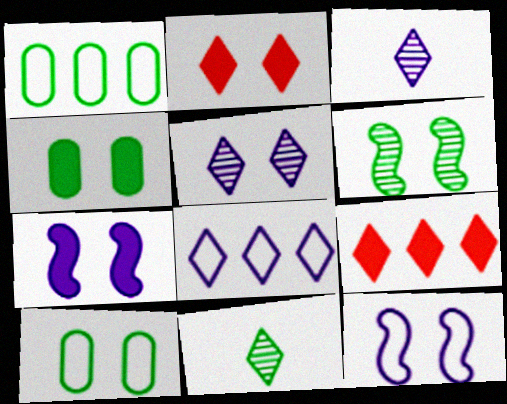[[2, 4, 7], 
[2, 8, 11]]